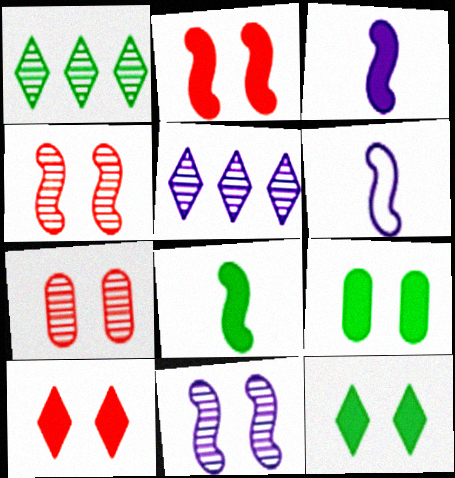[]